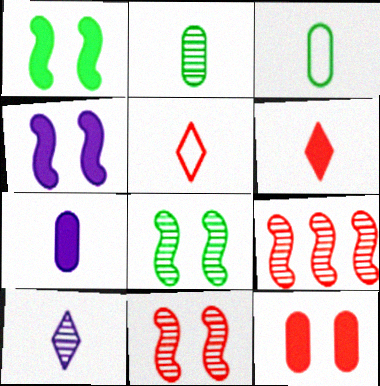[[5, 9, 12]]